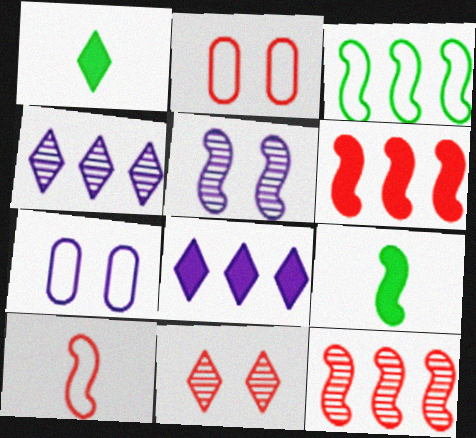[[1, 7, 12], 
[2, 4, 9]]